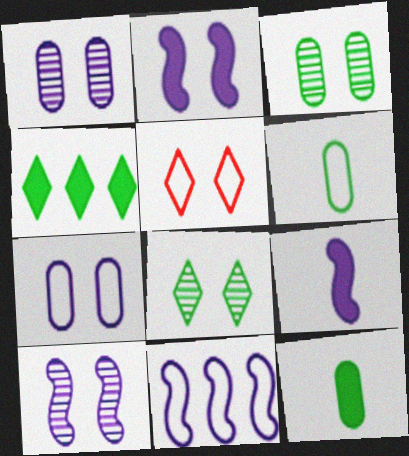[[2, 3, 5], 
[5, 6, 11], 
[9, 10, 11]]